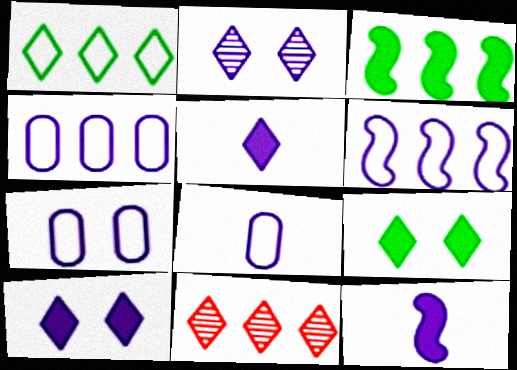[[2, 4, 12], 
[3, 4, 11], 
[4, 7, 8]]